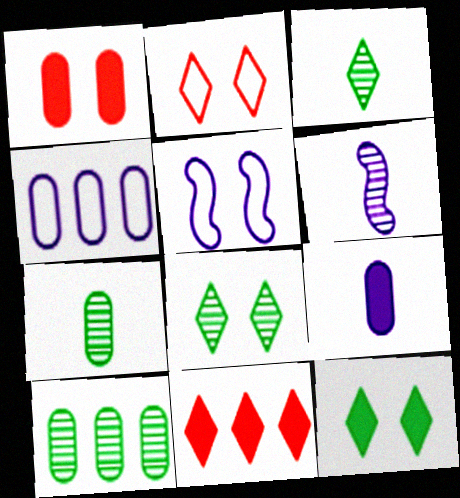[[1, 4, 7], 
[1, 5, 8], 
[5, 7, 11]]